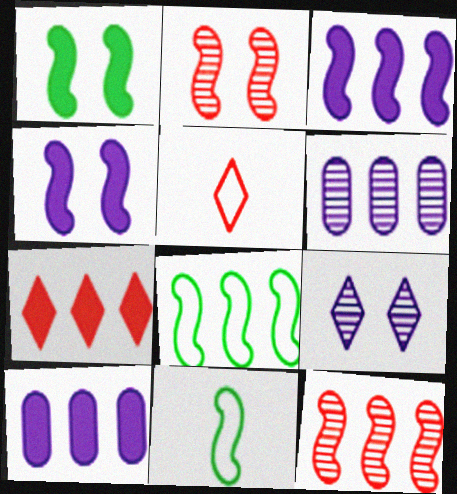[[1, 5, 6], 
[2, 3, 11], 
[3, 8, 12], 
[4, 11, 12], 
[6, 7, 8]]